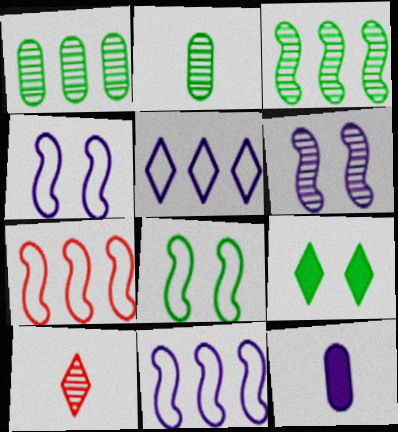[[1, 6, 10], 
[5, 6, 12], 
[5, 9, 10]]